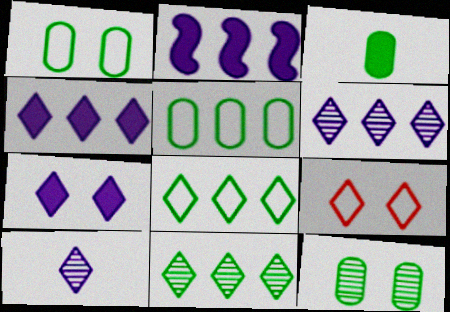[[3, 5, 12]]